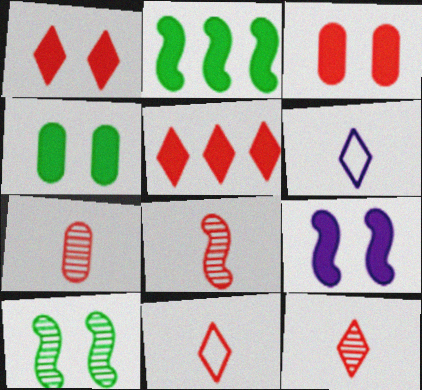[[1, 4, 9], 
[7, 8, 12]]